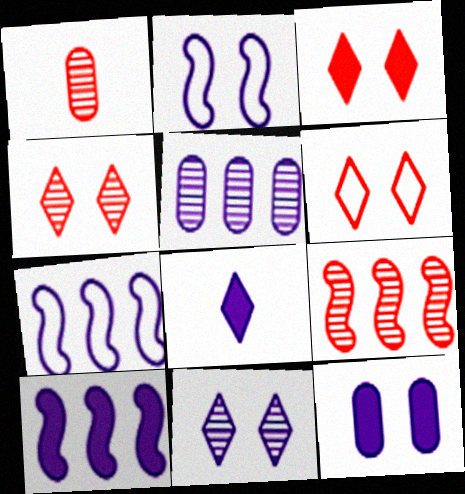[[1, 4, 9], 
[2, 5, 8], 
[2, 11, 12], 
[3, 4, 6], 
[8, 10, 12]]